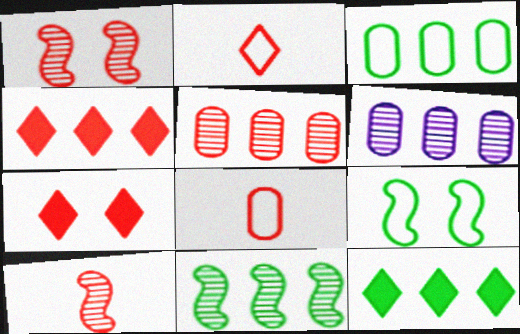[[1, 4, 8], 
[3, 11, 12]]